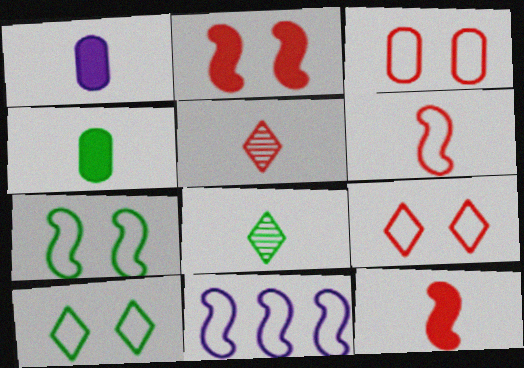[[1, 6, 8], 
[6, 7, 11]]